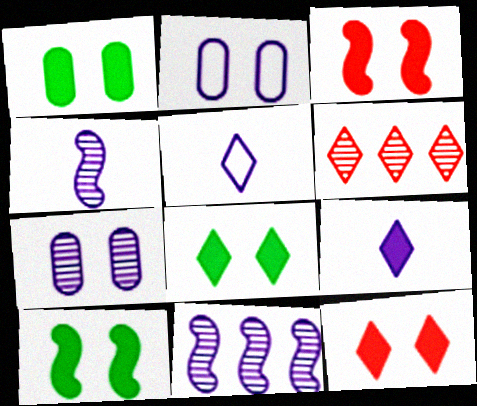[[1, 8, 10], 
[2, 9, 11], 
[5, 6, 8]]